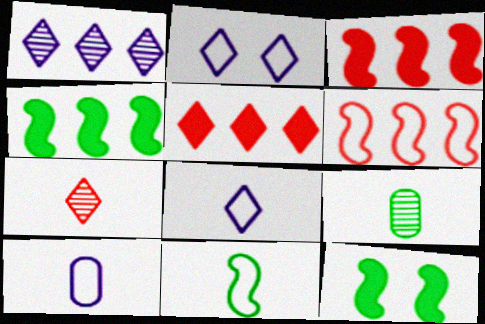[[2, 3, 9]]